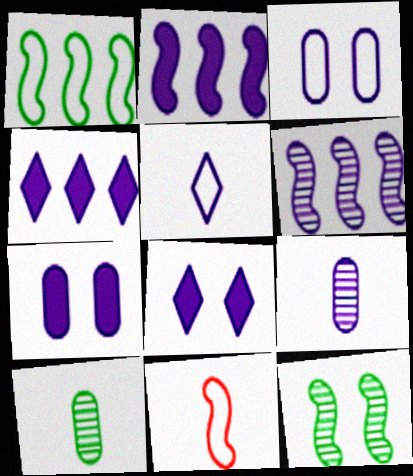[[2, 11, 12], 
[5, 6, 7]]